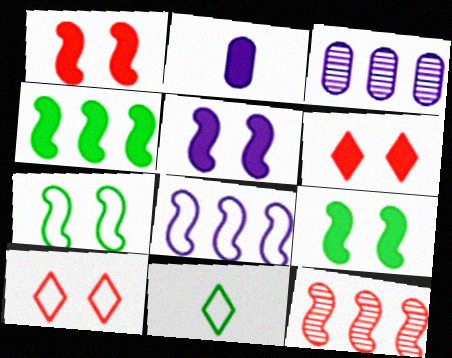[[1, 3, 11], 
[1, 5, 9], 
[2, 4, 6], 
[4, 8, 12]]